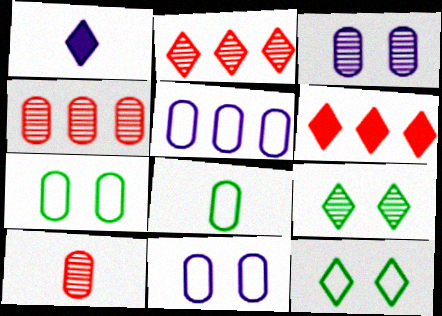[[1, 2, 12]]